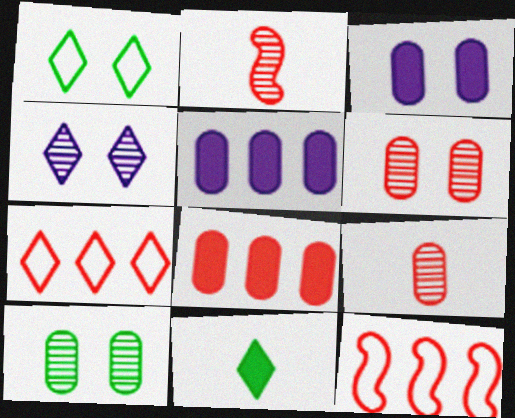[[1, 2, 5], 
[4, 7, 11]]